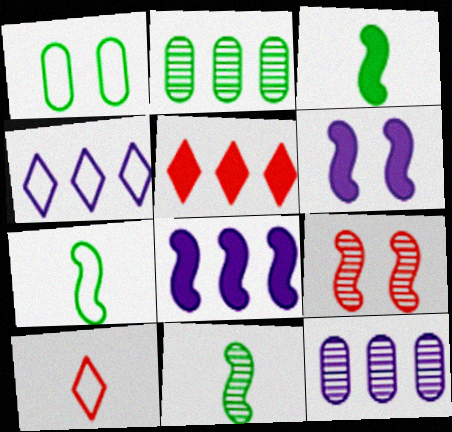[[2, 6, 10], 
[3, 7, 11], 
[4, 8, 12], 
[7, 8, 9]]